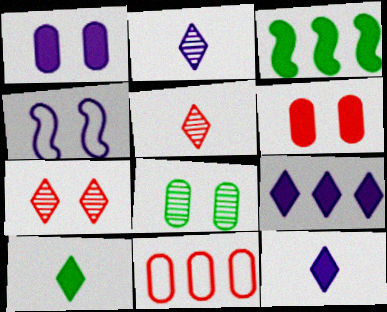[[3, 6, 12]]